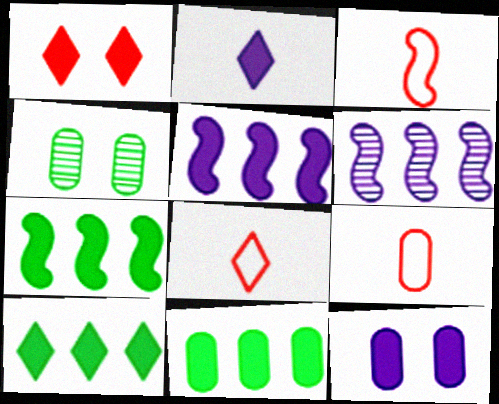[[1, 2, 10], 
[2, 5, 12], 
[3, 8, 9], 
[4, 5, 8], 
[7, 10, 11]]